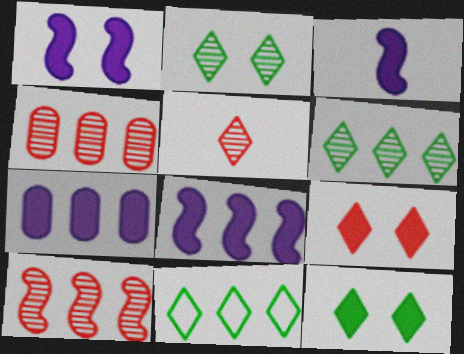[[1, 3, 8], 
[4, 8, 11], 
[7, 10, 11]]